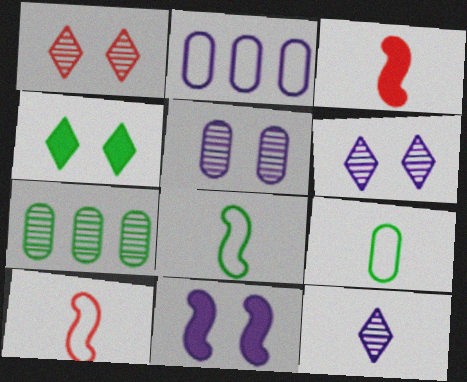[[2, 11, 12], 
[3, 9, 12], 
[4, 7, 8]]